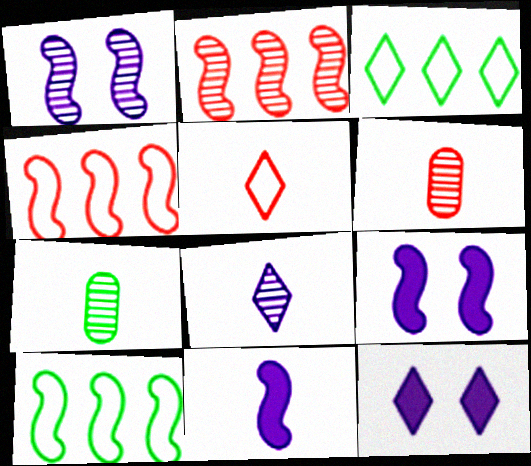[[3, 6, 9], 
[4, 7, 12], 
[5, 7, 11], 
[6, 10, 12]]